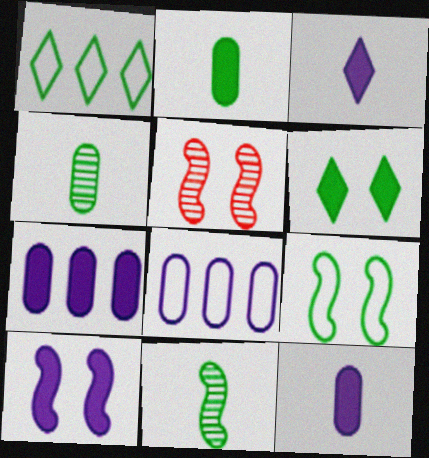[[1, 5, 12], 
[3, 7, 10], 
[5, 9, 10]]